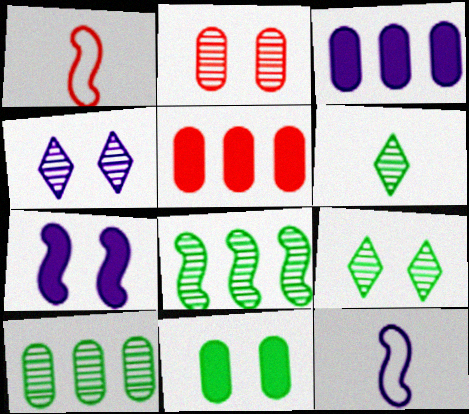[[1, 3, 9], 
[1, 7, 8], 
[3, 4, 12], 
[5, 9, 12]]